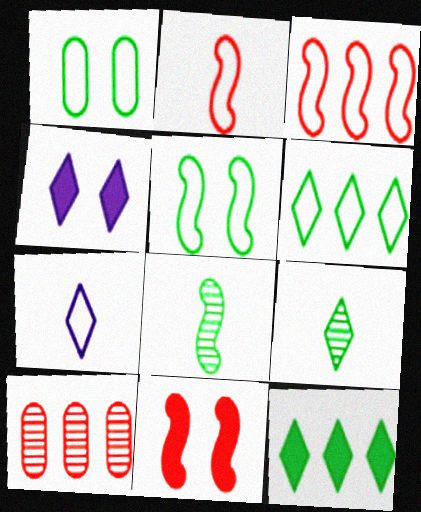[[1, 3, 7], 
[1, 8, 12]]